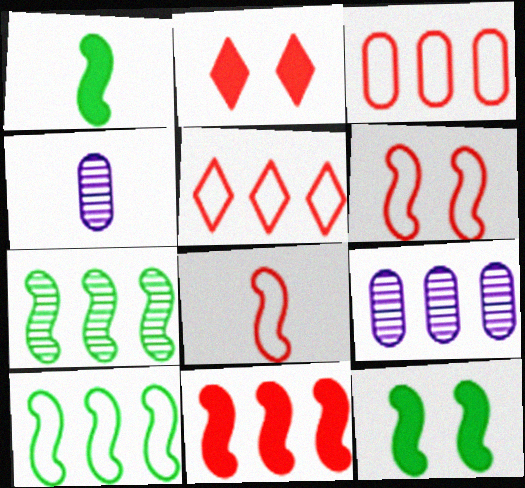[[2, 4, 10], 
[4, 5, 12]]